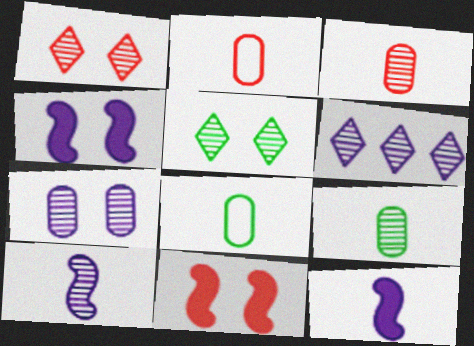[[6, 7, 10], 
[6, 8, 11]]